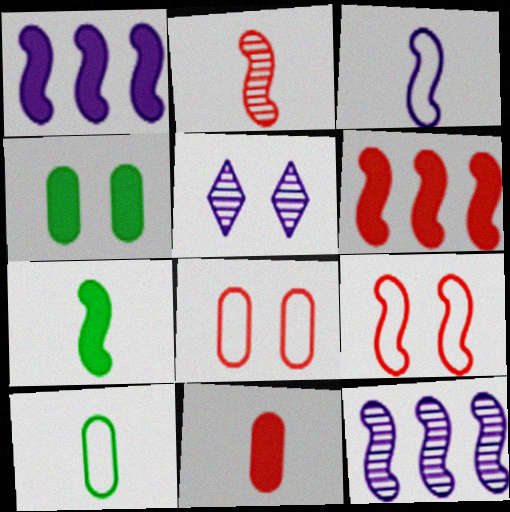[[2, 3, 7], 
[2, 6, 9], 
[4, 5, 9], 
[5, 6, 10], 
[7, 9, 12]]